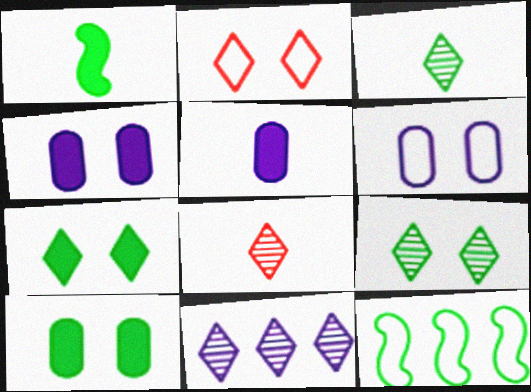[[3, 10, 12], 
[4, 8, 12], 
[8, 9, 11]]